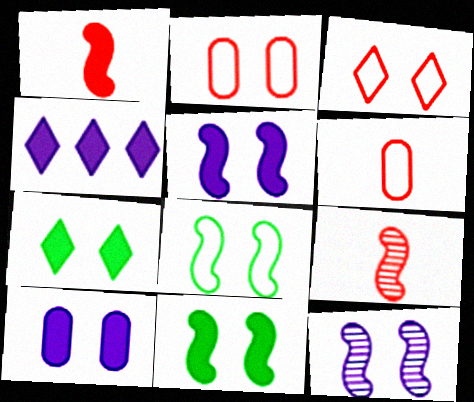[[2, 7, 12]]